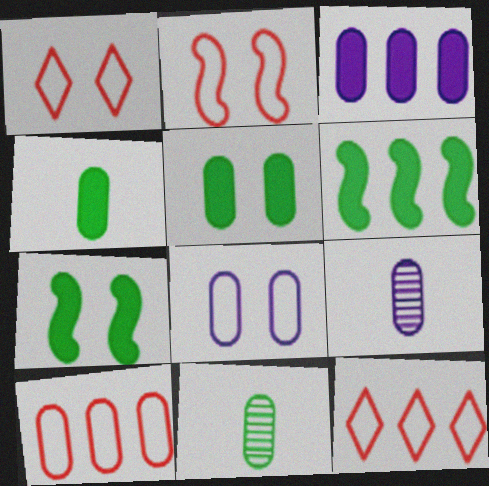[[1, 6, 9], 
[3, 8, 9], 
[5, 9, 10], 
[7, 9, 12]]